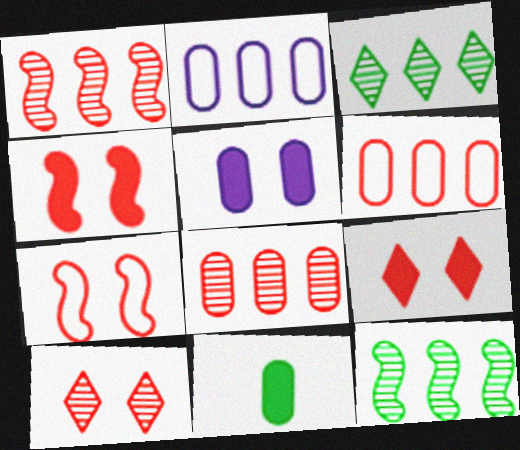[]